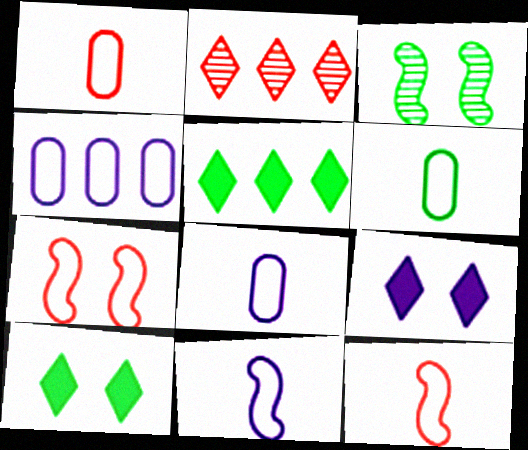[[1, 6, 8], 
[3, 5, 6]]